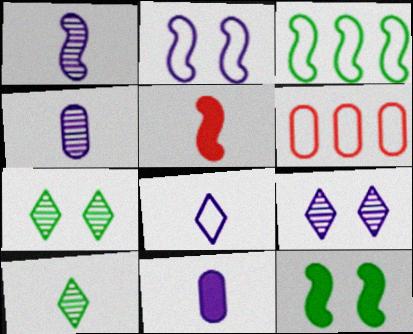[[1, 8, 11]]